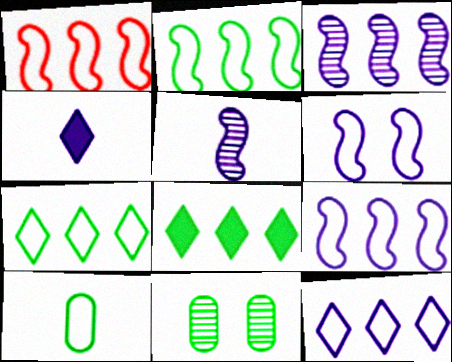[[1, 2, 9], 
[1, 4, 11]]